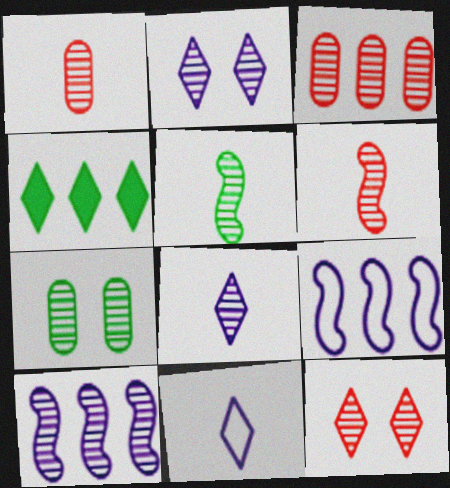[[1, 5, 8], 
[2, 3, 5], 
[3, 4, 9], 
[3, 6, 12], 
[4, 11, 12]]